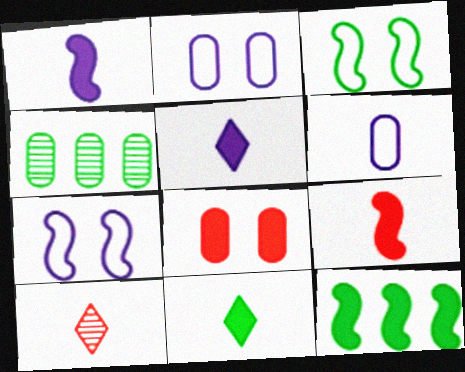[[2, 10, 12], 
[3, 4, 11], 
[4, 6, 8], 
[5, 8, 12]]